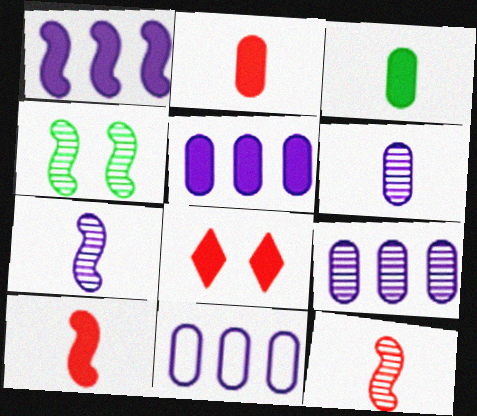[[1, 3, 8], 
[5, 9, 11]]